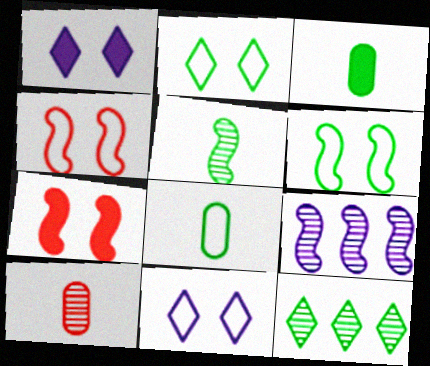[[3, 6, 12]]